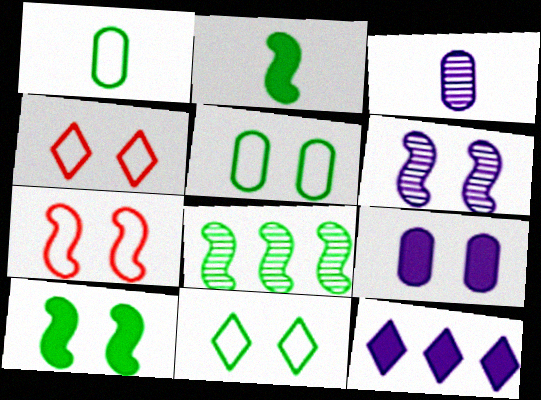[[6, 7, 10]]